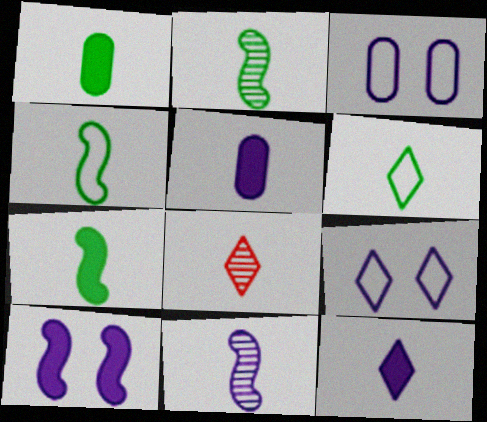[[1, 2, 6], 
[2, 4, 7], 
[4, 5, 8], 
[6, 8, 12]]